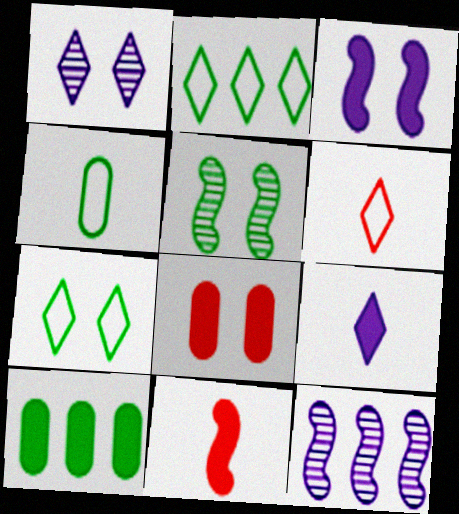[]